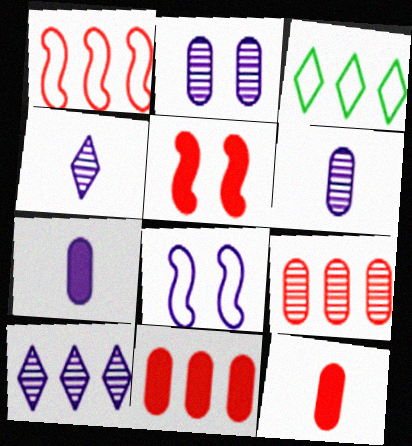[[3, 5, 6], 
[7, 8, 10]]